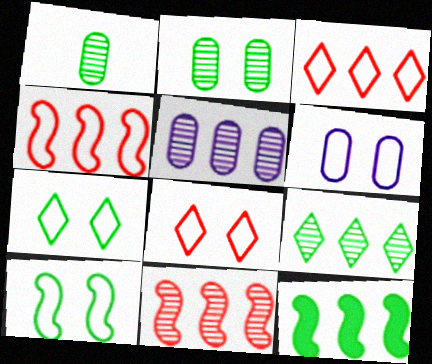[[1, 7, 12], 
[3, 5, 12], 
[5, 9, 11], 
[6, 8, 10]]